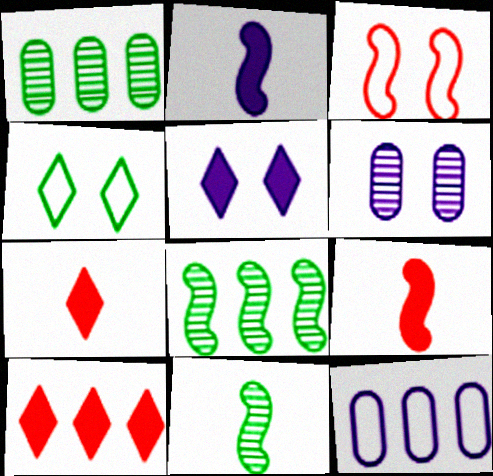[[2, 3, 8], 
[8, 10, 12]]